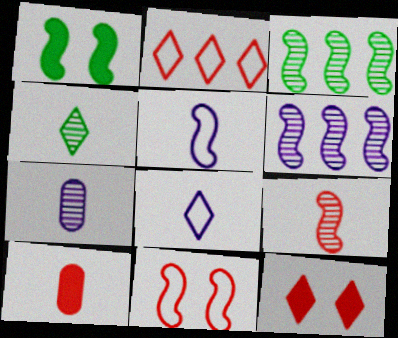[[1, 2, 7], 
[4, 5, 10], 
[4, 7, 9]]